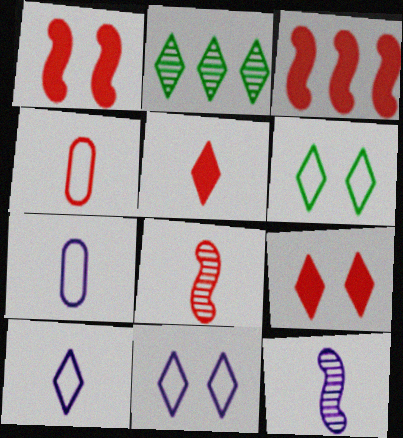[[1, 2, 7], 
[2, 5, 11], 
[2, 9, 10], 
[4, 5, 8]]